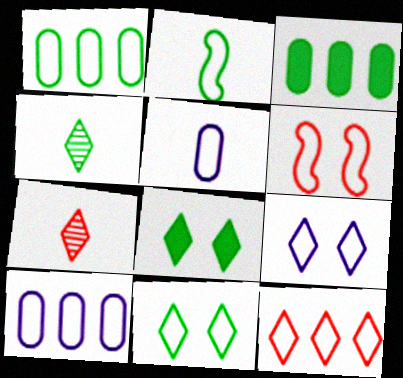[[1, 2, 11]]